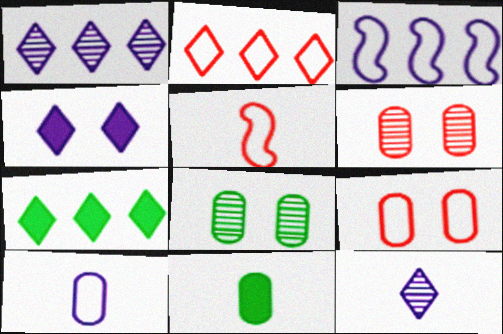[[1, 2, 7], 
[2, 5, 9], 
[5, 11, 12]]